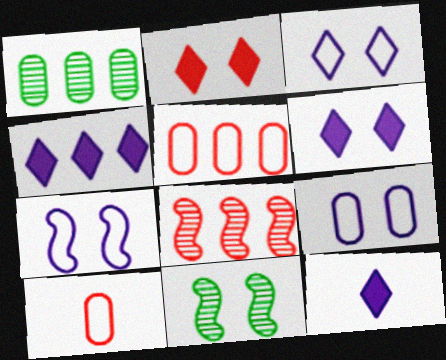[[2, 8, 10], 
[2, 9, 11], 
[3, 7, 9], 
[4, 6, 12], 
[4, 10, 11], 
[5, 11, 12]]